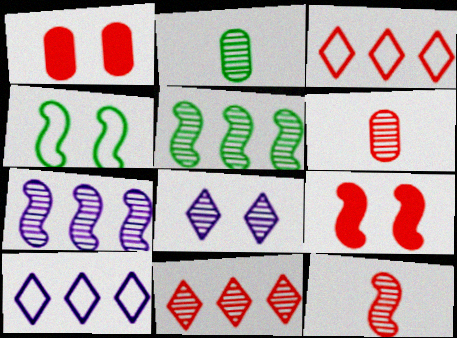[[1, 3, 12], 
[1, 4, 8], 
[2, 9, 10], 
[3, 6, 9], 
[5, 6, 8]]